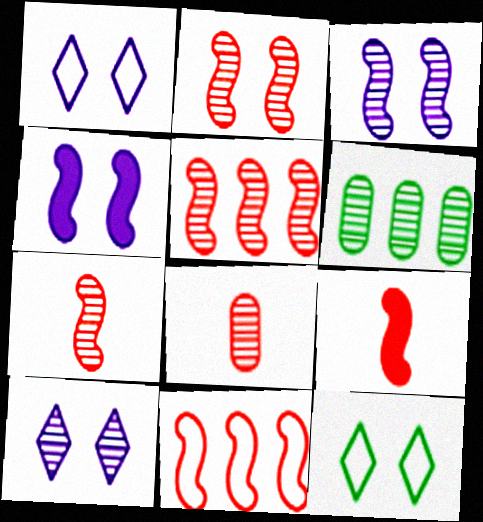[[1, 6, 9], 
[2, 5, 7], 
[2, 9, 11], 
[6, 7, 10]]